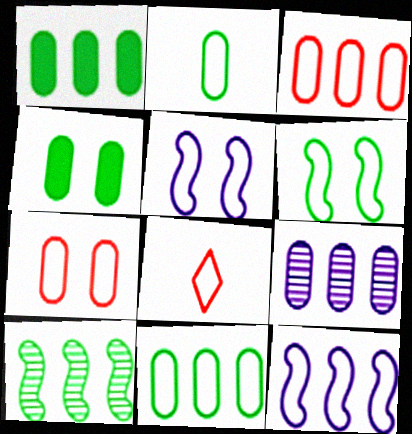[[1, 3, 9], 
[5, 8, 11]]